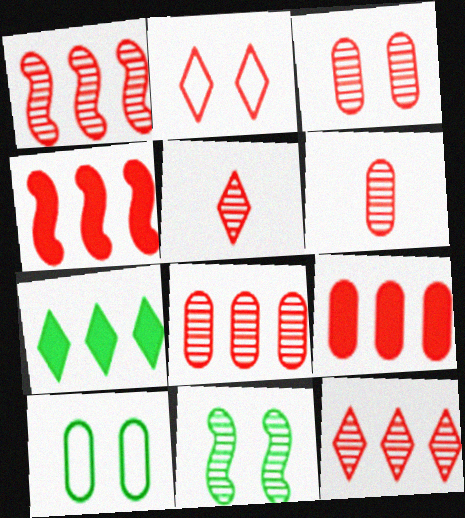[[1, 3, 5], 
[1, 8, 12], 
[2, 4, 6], 
[3, 6, 8]]